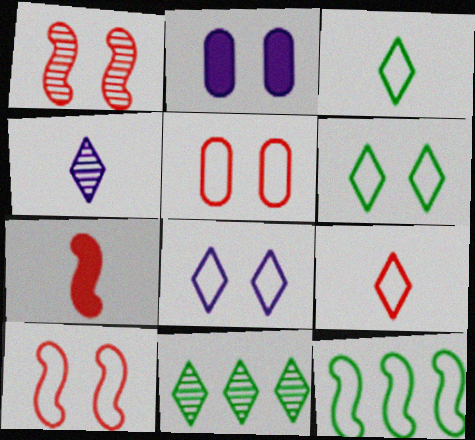[[1, 2, 6]]